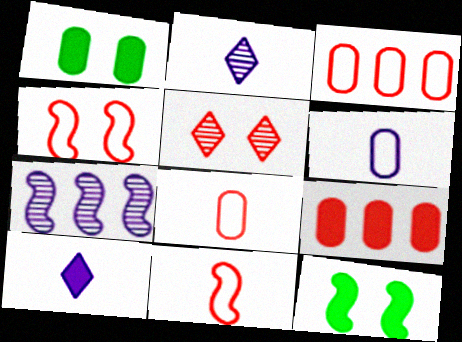[[2, 3, 12], 
[5, 9, 11], 
[7, 11, 12], 
[9, 10, 12]]